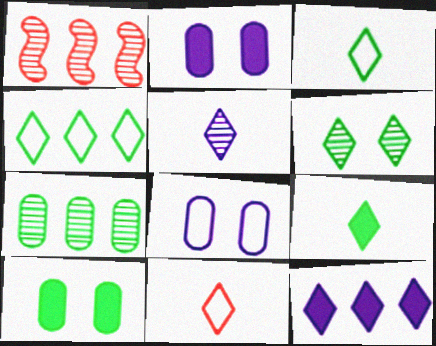[[1, 2, 3], 
[1, 8, 9], 
[4, 6, 9], 
[5, 9, 11], 
[6, 11, 12]]